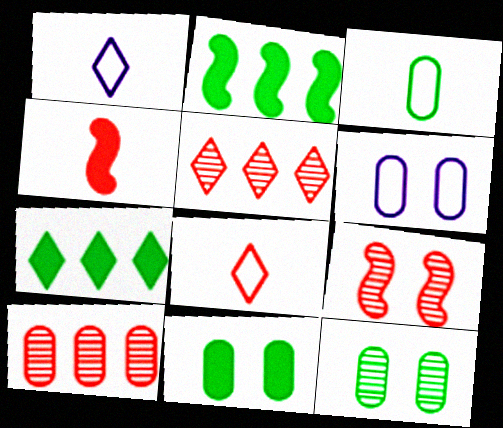[]